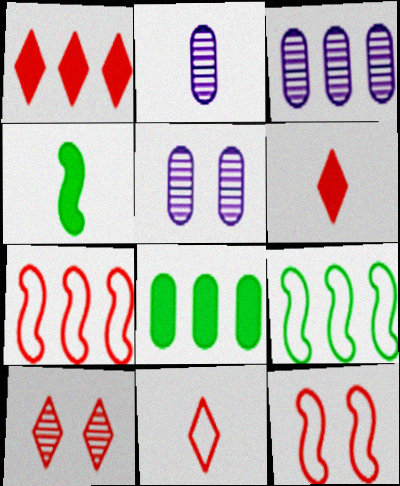[[1, 3, 9], 
[1, 10, 11], 
[2, 3, 5], 
[2, 4, 11], 
[5, 6, 9]]